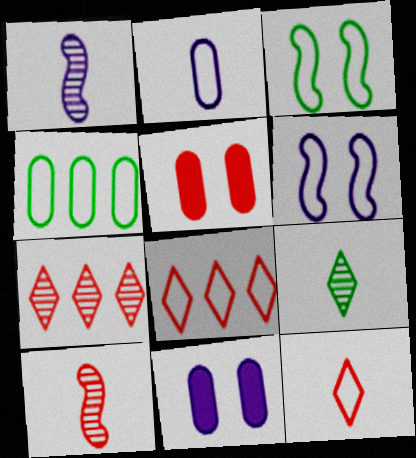[[2, 3, 8], 
[4, 6, 12], 
[5, 8, 10]]